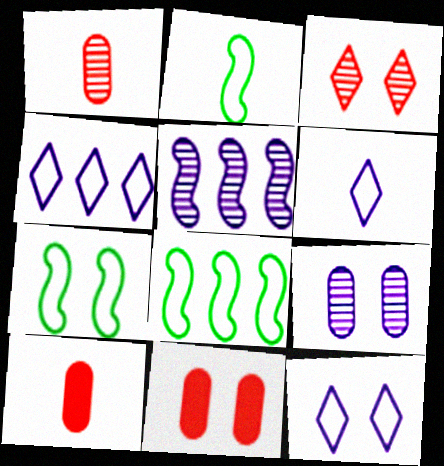[[2, 7, 8], 
[4, 6, 12]]